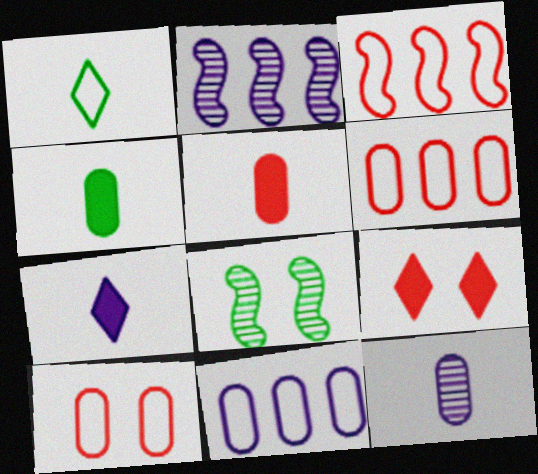[[6, 7, 8]]